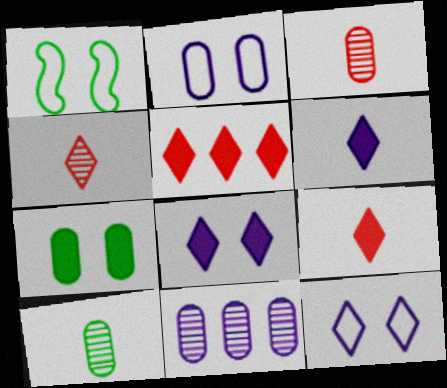[[1, 9, 11]]